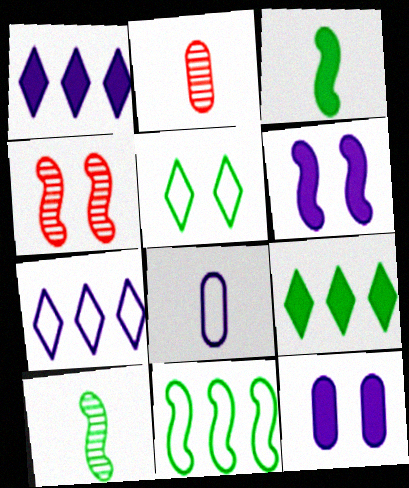[[4, 5, 12], 
[4, 8, 9]]